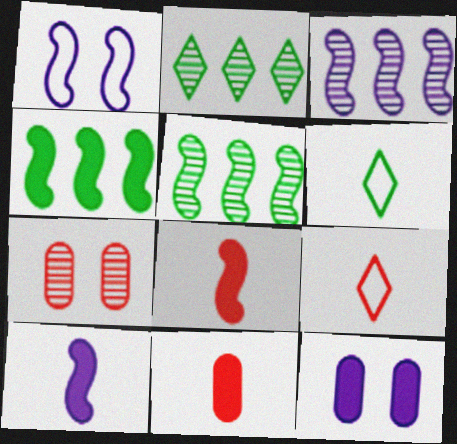[[1, 2, 11], 
[1, 3, 10], 
[1, 5, 8], 
[5, 9, 12]]